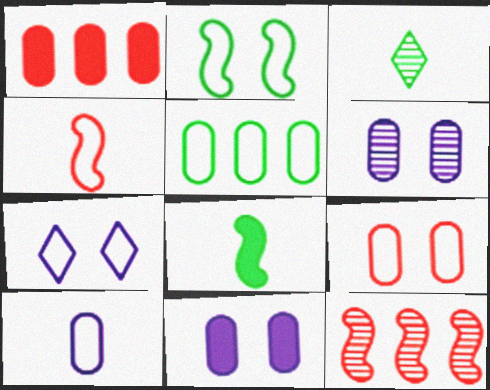[[2, 7, 9], 
[3, 6, 12], 
[4, 5, 7], 
[5, 9, 10]]